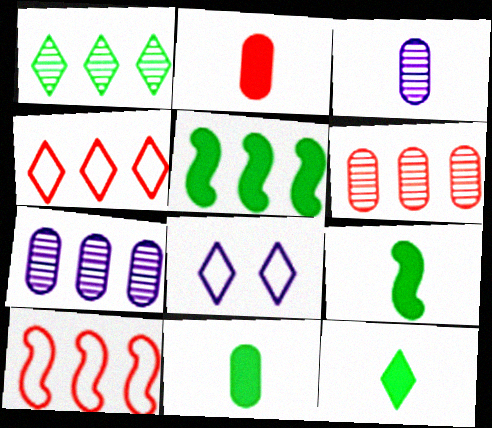[[4, 5, 7], 
[6, 8, 9], 
[9, 11, 12]]